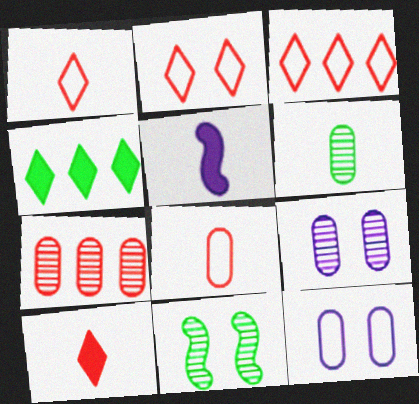[[1, 2, 3], 
[1, 5, 6], 
[6, 7, 9]]